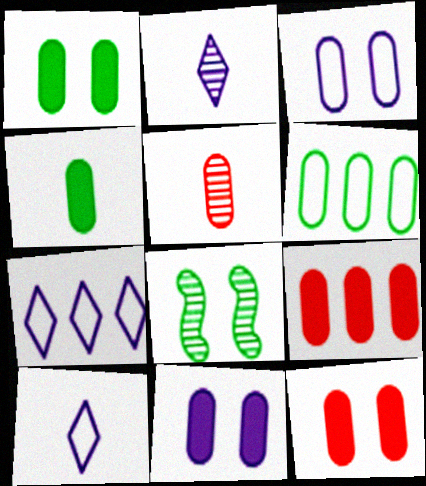[[1, 11, 12], 
[4, 9, 11], 
[5, 6, 11], 
[8, 9, 10]]